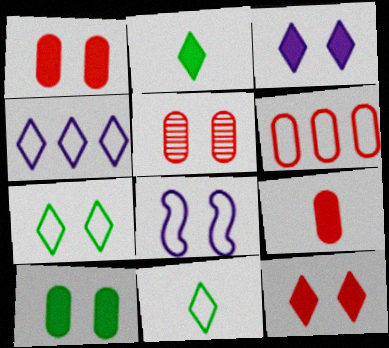[[5, 6, 9], 
[6, 8, 11]]